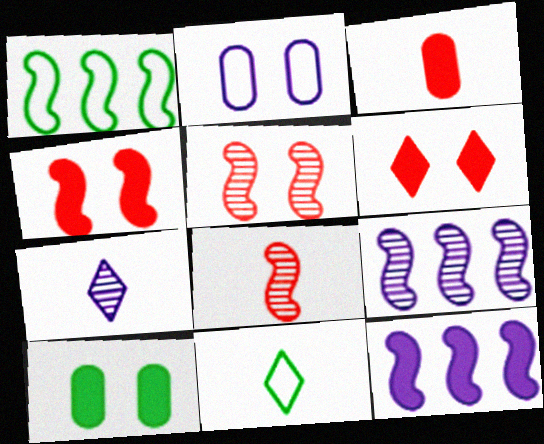[[2, 7, 12]]